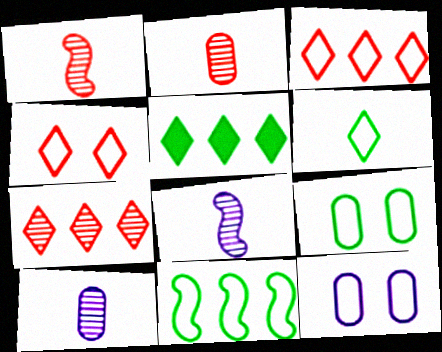[[1, 5, 12], 
[6, 9, 11]]